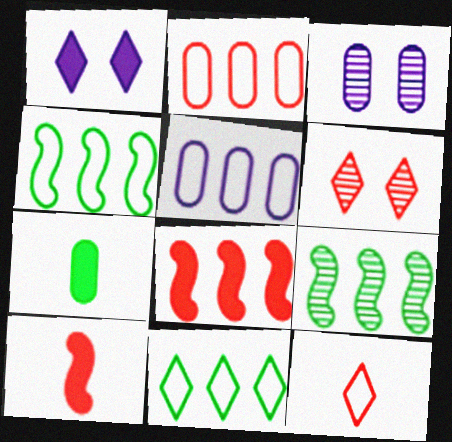[[1, 7, 8], 
[2, 3, 7], 
[2, 6, 10], 
[3, 10, 11]]